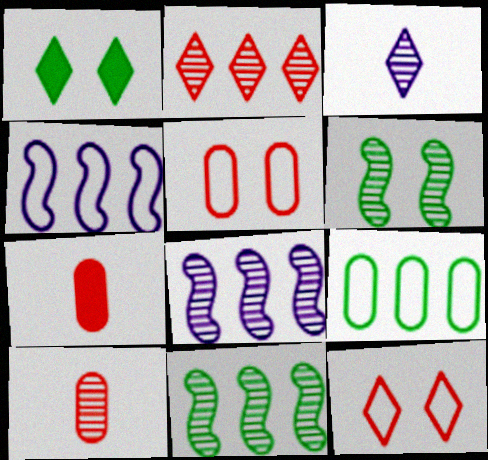[[1, 4, 10]]